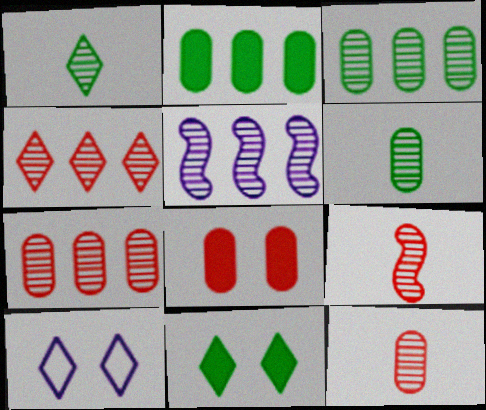[[2, 9, 10], 
[3, 4, 5]]